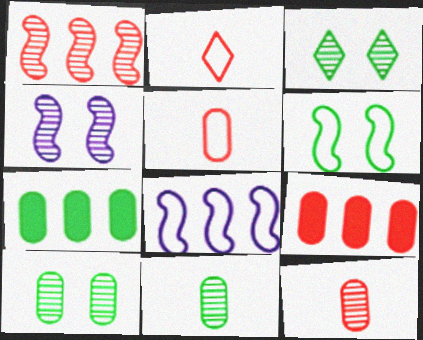[[2, 4, 7]]